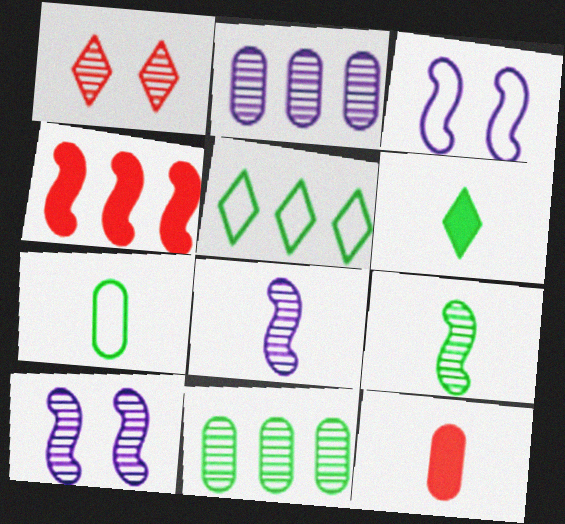[[1, 2, 9], 
[1, 8, 11], 
[2, 4, 5], 
[3, 4, 9], 
[5, 10, 12], 
[6, 7, 9]]